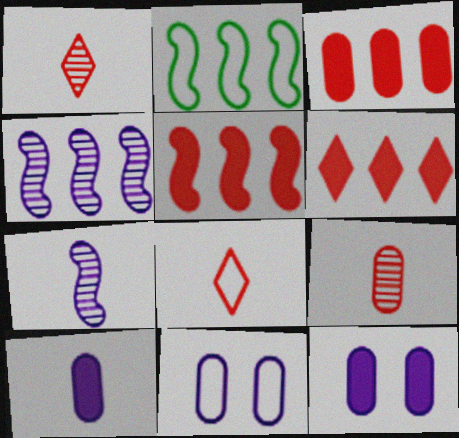[[1, 2, 12], 
[2, 4, 5], 
[2, 8, 11], 
[3, 5, 6]]